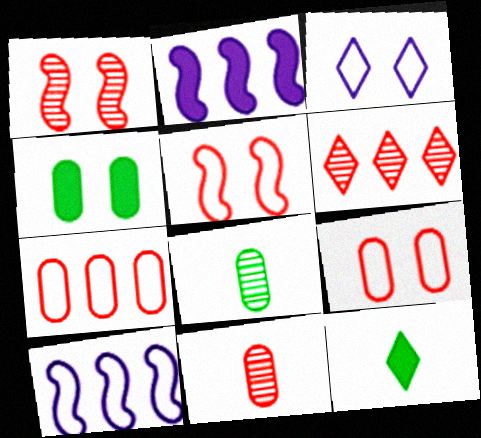[[1, 3, 4], 
[1, 6, 11], 
[3, 6, 12]]